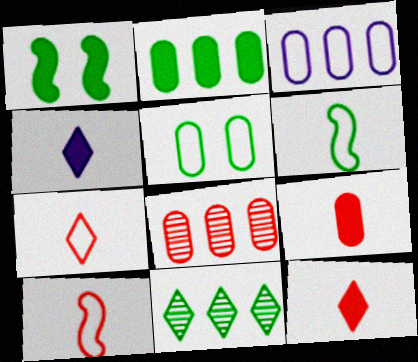[[2, 3, 8]]